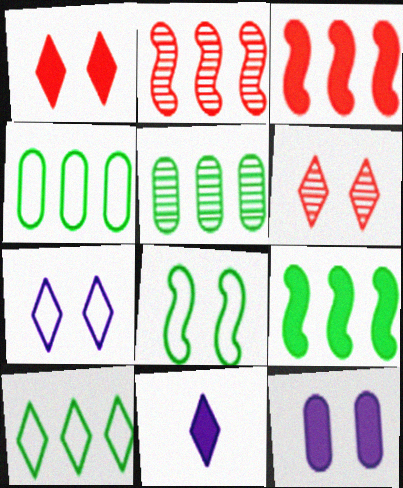[[5, 9, 10], 
[6, 8, 12], 
[6, 10, 11]]